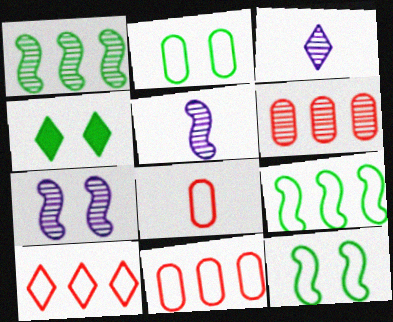[[3, 4, 10], 
[4, 5, 11]]